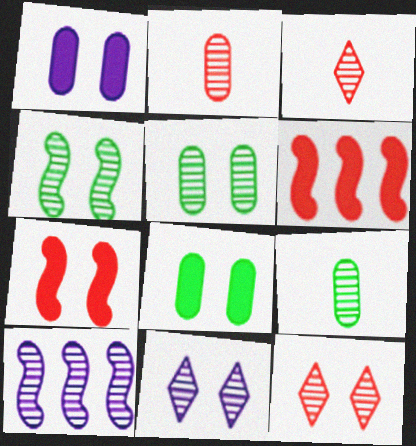[[3, 5, 10], 
[9, 10, 12]]